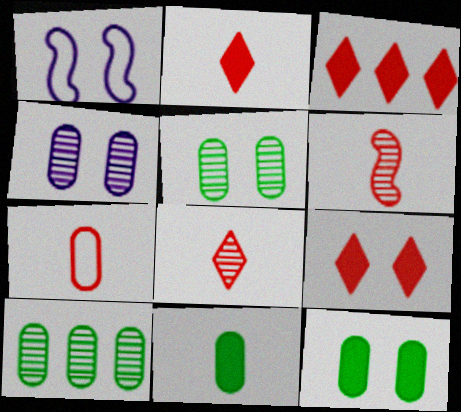[[1, 2, 10], 
[1, 5, 9], 
[2, 3, 9], 
[2, 6, 7]]